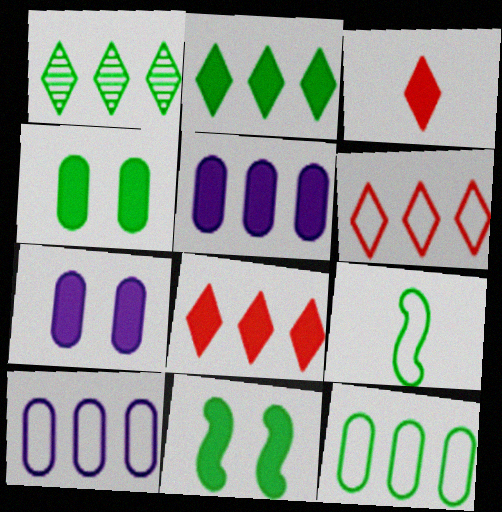[[1, 4, 9], 
[3, 5, 11]]